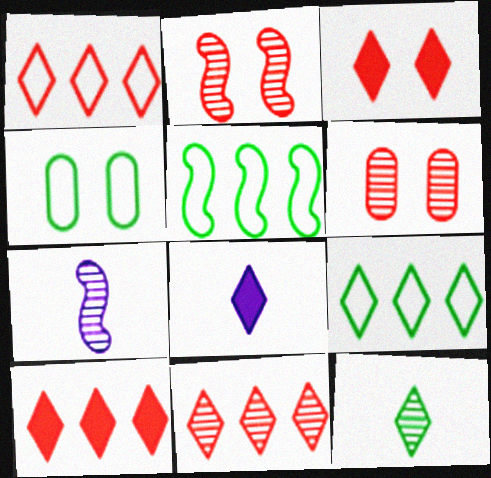[[1, 10, 11], 
[4, 7, 10], 
[5, 6, 8]]